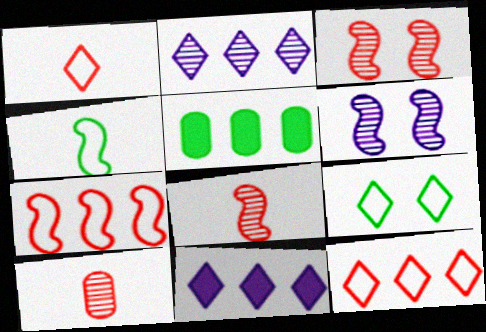[[1, 5, 6], 
[2, 5, 7]]